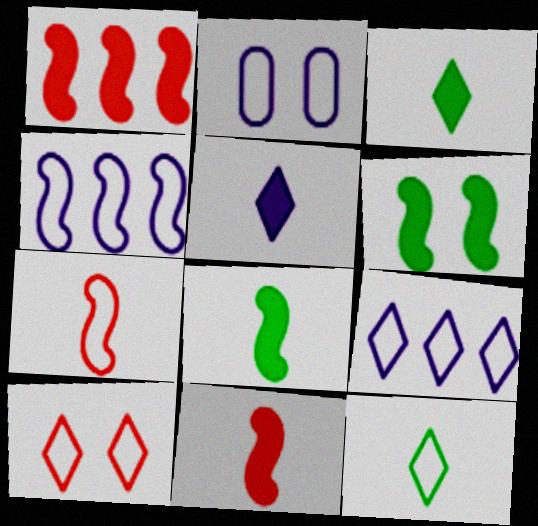[[9, 10, 12]]